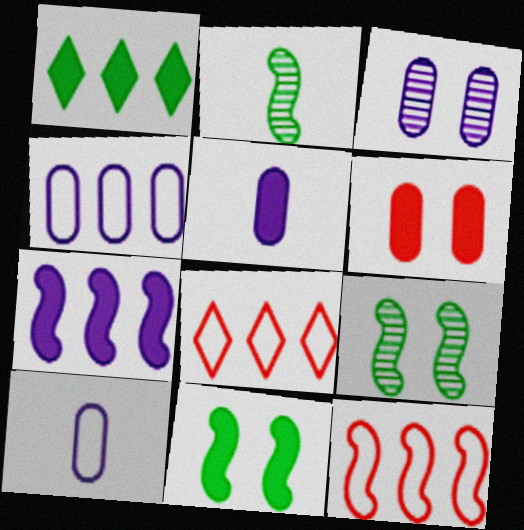[[3, 4, 5], 
[5, 8, 9]]